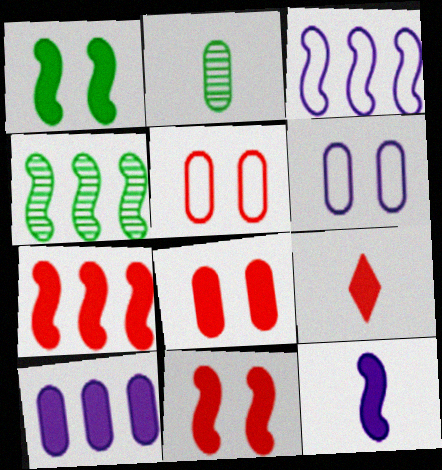[[1, 7, 12], 
[1, 9, 10], 
[2, 5, 10], 
[3, 4, 7], 
[4, 6, 9], 
[7, 8, 9]]